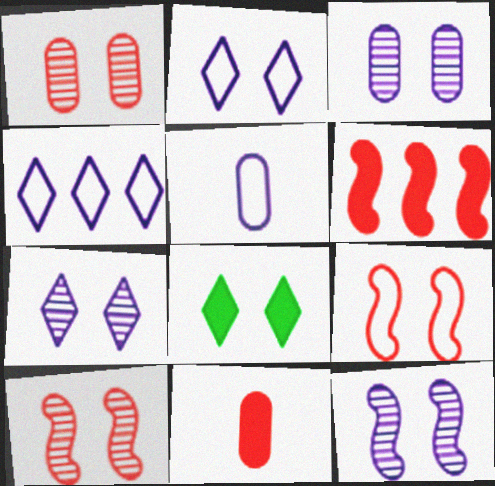[[3, 7, 12], 
[3, 8, 9]]